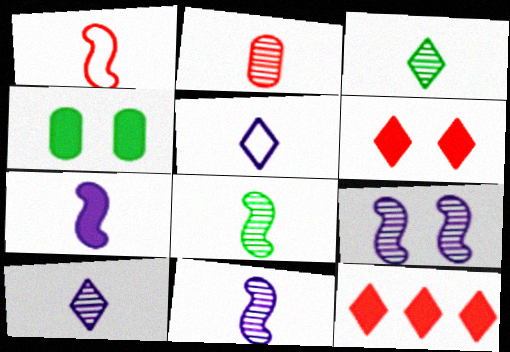[[1, 7, 8], 
[2, 3, 11], 
[2, 8, 10], 
[4, 7, 12]]